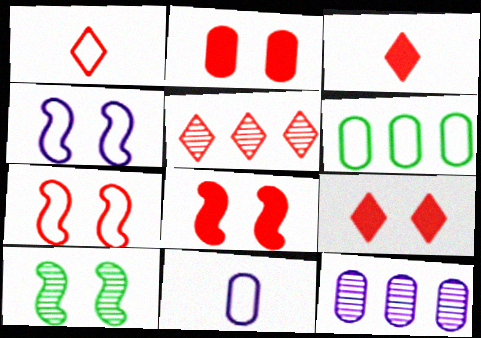[[1, 4, 6], 
[1, 5, 9], 
[2, 8, 9], 
[4, 8, 10]]